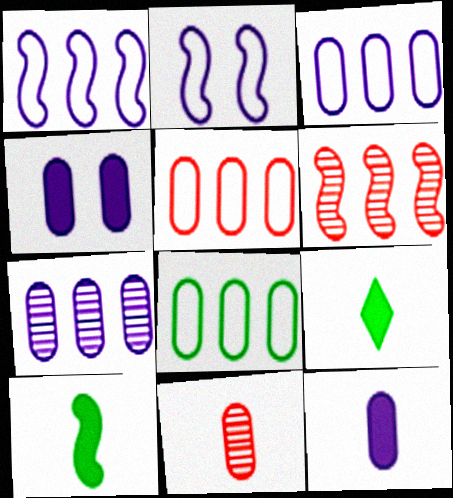[[2, 6, 10], 
[3, 5, 8], 
[4, 8, 11]]